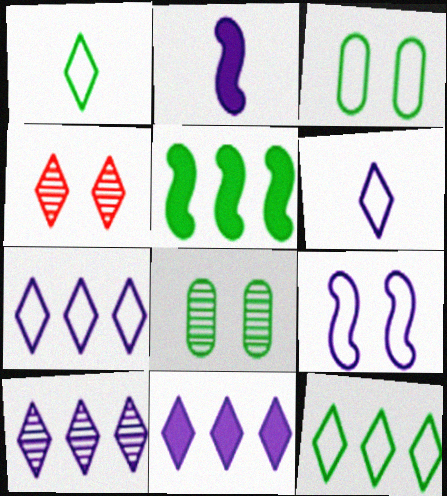[[1, 4, 11], 
[1, 5, 8], 
[7, 10, 11]]